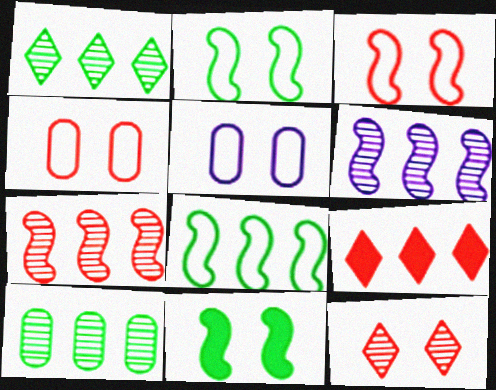[[5, 11, 12]]